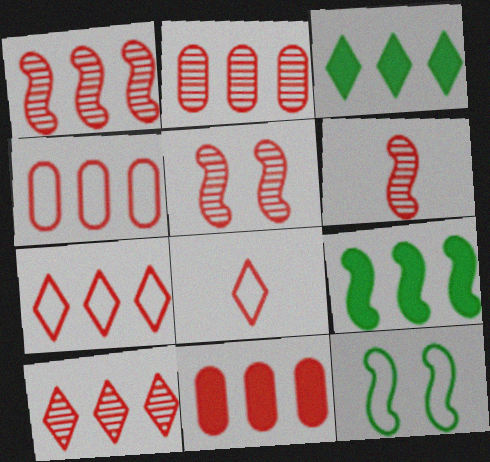[[1, 2, 10], 
[1, 5, 6], 
[1, 7, 11], 
[2, 4, 11], 
[5, 8, 11]]